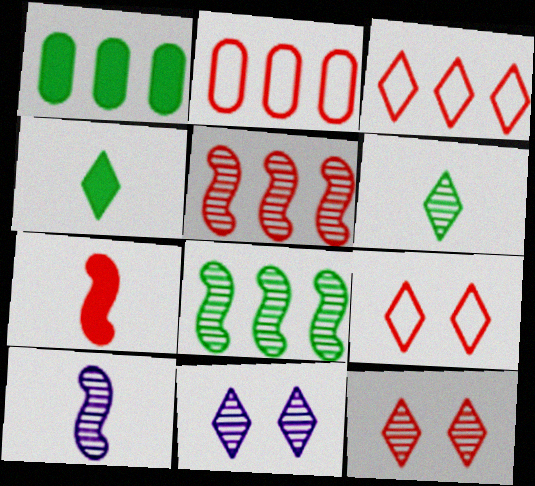[[1, 9, 10], 
[2, 7, 12], 
[3, 4, 11]]